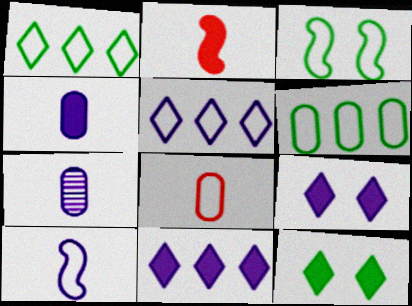[[3, 5, 8]]